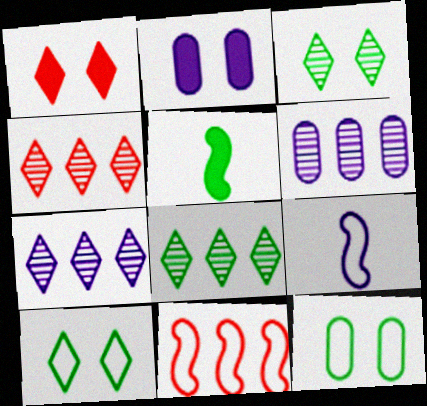[[2, 7, 9], 
[4, 7, 8], 
[5, 8, 12]]